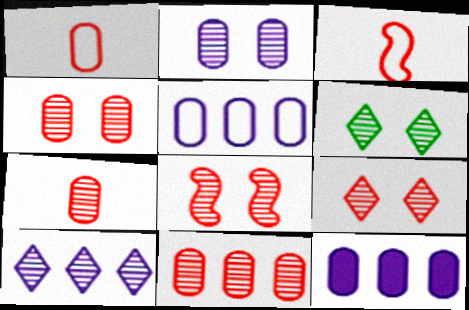[[2, 6, 8], 
[3, 6, 12], 
[4, 7, 11], 
[4, 8, 9]]